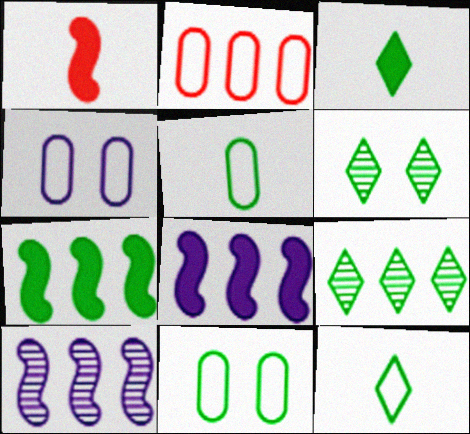[[1, 4, 9], 
[2, 4, 5], 
[2, 8, 9], 
[5, 6, 7]]